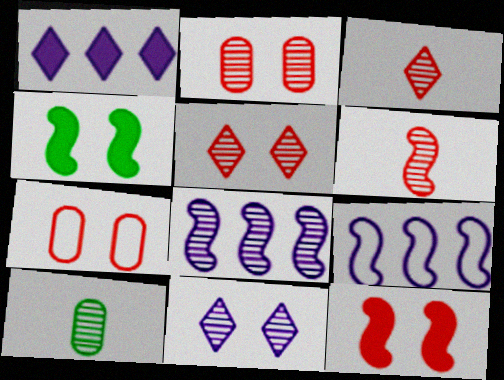[[4, 6, 9], 
[4, 7, 11], 
[5, 7, 12], 
[5, 8, 10]]